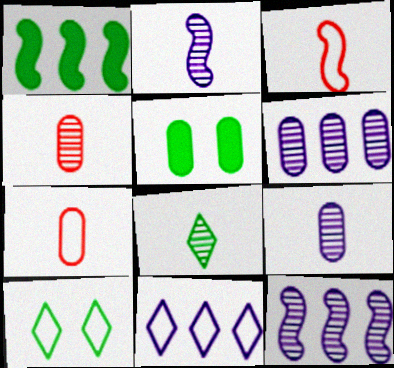[[2, 4, 8], 
[5, 6, 7]]